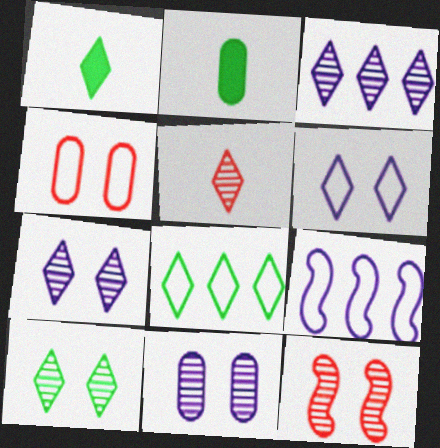[[1, 8, 10], 
[3, 5, 10], 
[10, 11, 12]]